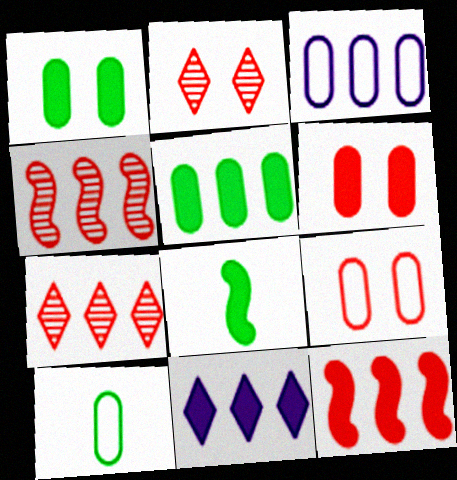[[2, 3, 8], 
[3, 9, 10], 
[5, 11, 12], 
[6, 8, 11]]